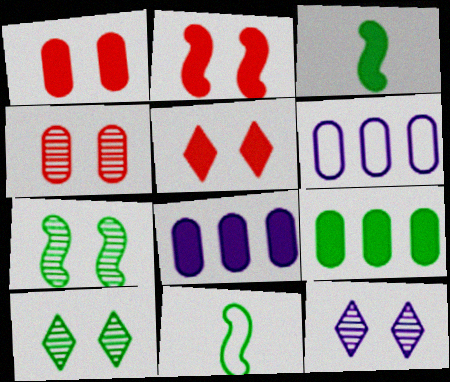[[1, 2, 5], 
[3, 5, 8], 
[4, 7, 12], 
[9, 10, 11]]